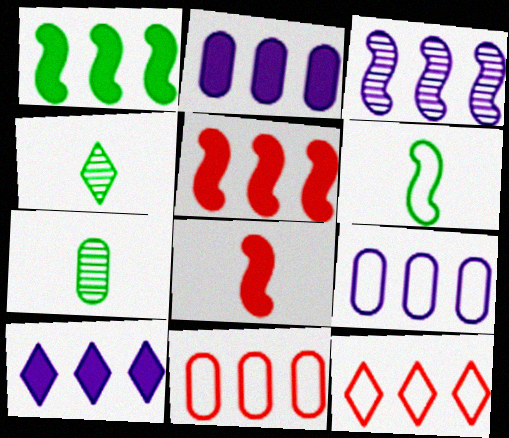[[3, 9, 10]]